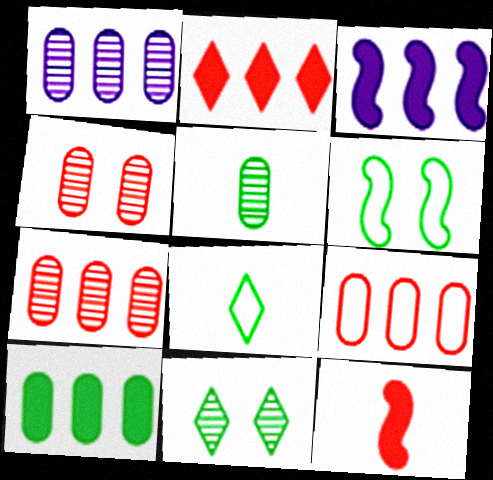[[1, 4, 5], 
[1, 9, 10], 
[2, 3, 10], 
[3, 4, 8]]